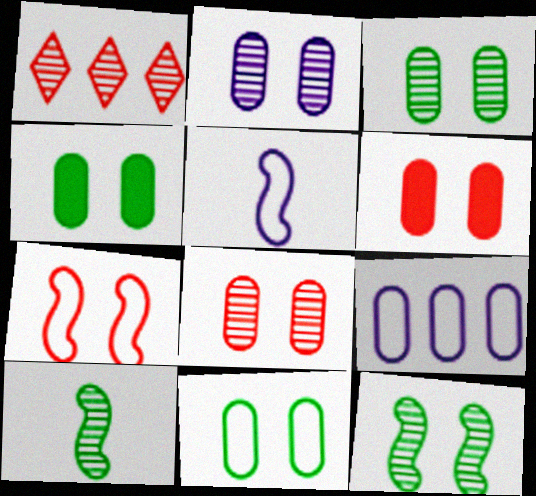[[1, 2, 10], 
[1, 4, 5], 
[2, 3, 8], 
[2, 6, 11], 
[3, 4, 11]]